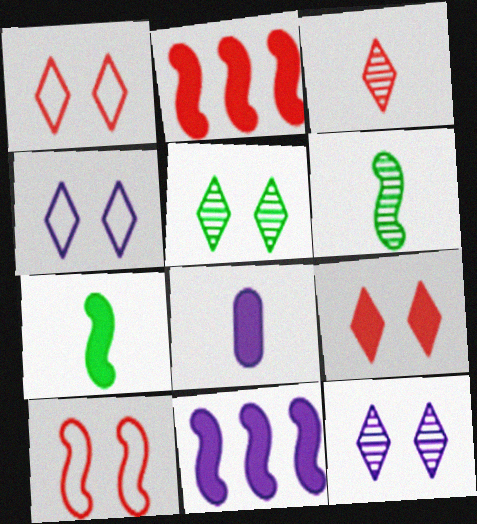[[4, 5, 9], 
[6, 10, 11]]